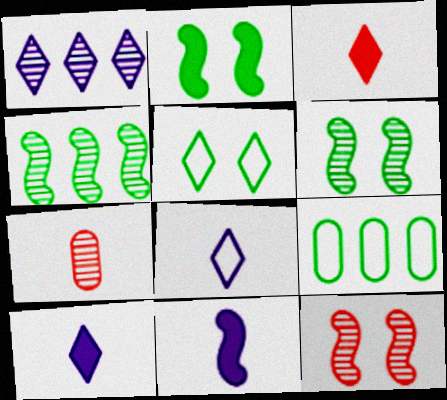[[1, 3, 5], 
[1, 6, 7], 
[9, 10, 12]]